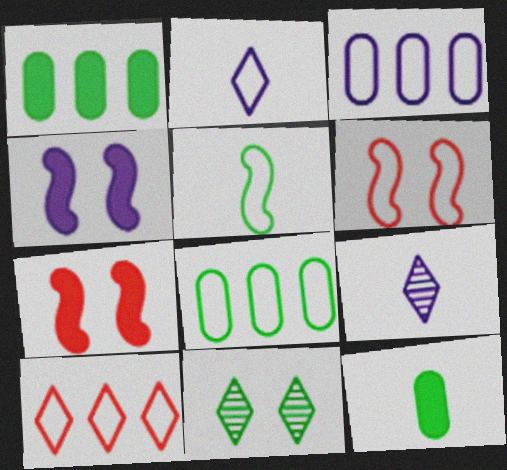[[1, 5, 11], 
[1, 6, 9], 
[2, 6, 8], 
[3, 4, 9], 
[7, 8, 9]]